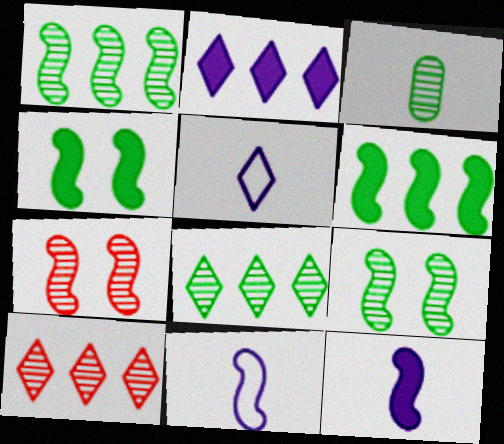[[3, 8, 9], 
[6, 7, 11]]